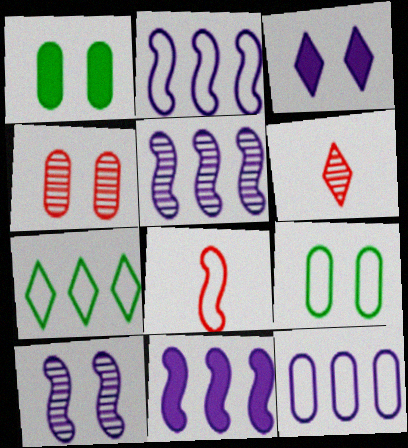[[1, 2, 6], 
[2, 5, 11], 
[3, 6, 7], 
[6, 9, 11]]